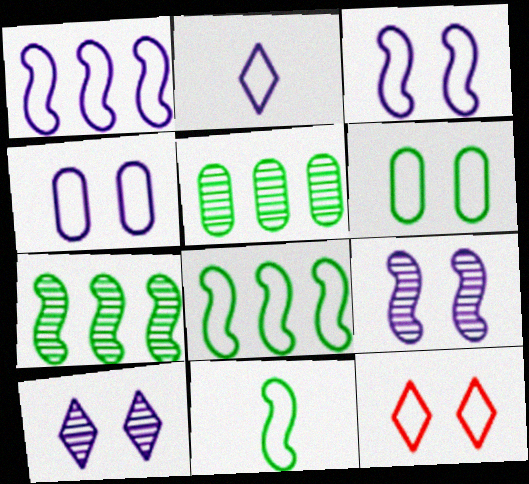[[1, 2, 4], 
[3, 6, 12]]